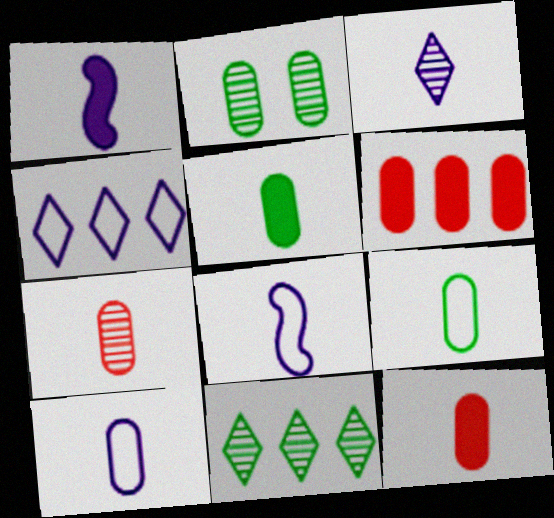[[1, 3, 10], 
[2, 6, 10], 
[5, 7, 10]]